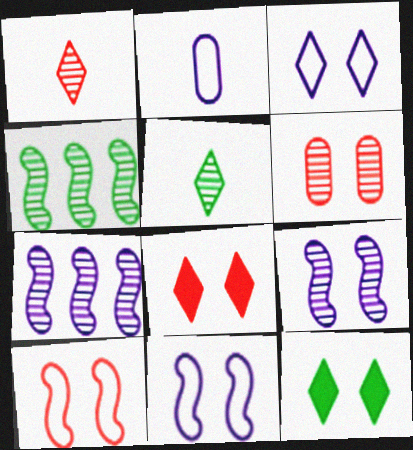[[2, 4, 8], 
[5, 6, 7], 
[6, 8, 10], 
[6, 11, 12]]